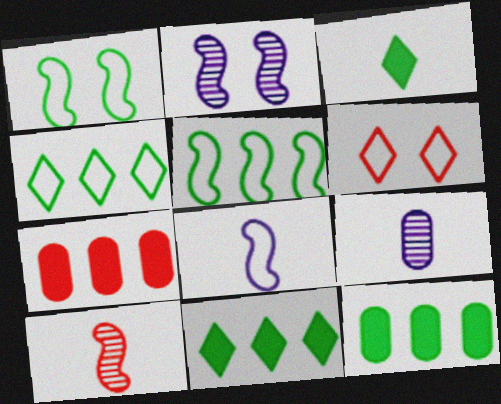[[6, 7, 10]]